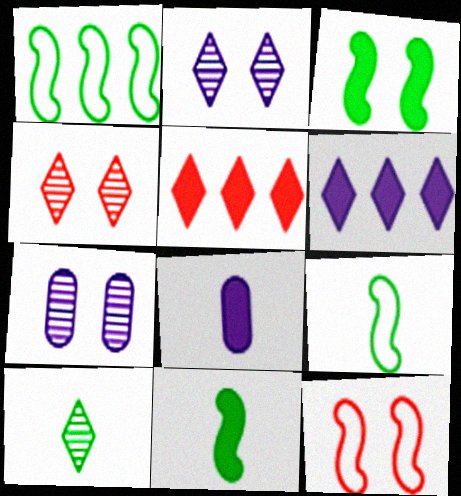[[1, 4, 8], 
[3, 5, 8], 
[5, 7, 9]]